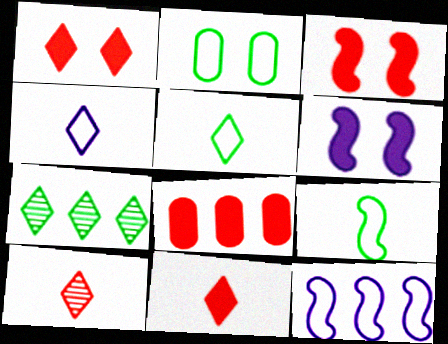[[1, 4, 7], 
[3, 8, 11], 
[7, 8, 12]]